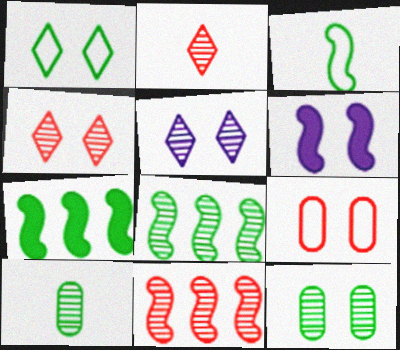[[1, 7, 10], 
[3, 6, 11], 
[5, 10, 11]]